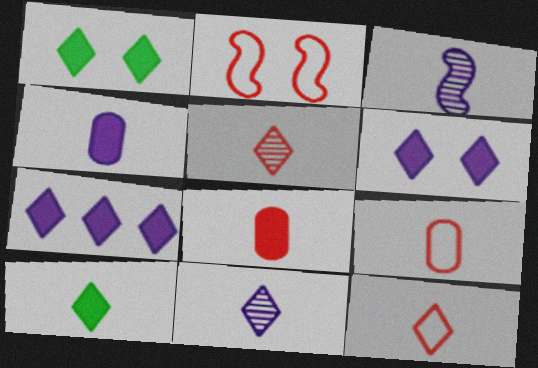[[3, 9, 10], 
[10, 11, 12]]